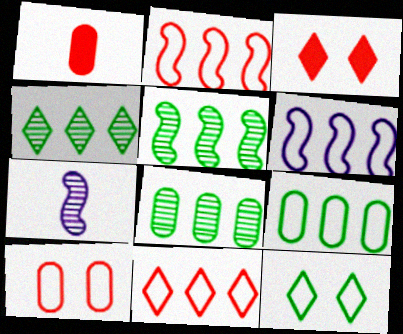[[3, 7, 9], 
[4, 5, 8], 
[6, 9, 11]]